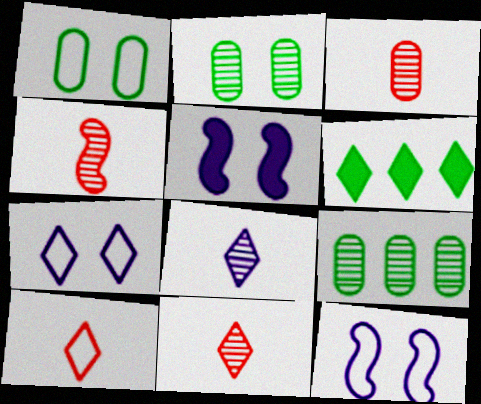[[3, 4, 11], 
[3, 6, 12], 
[5, 9, 10], 
[6, 7, 11]]